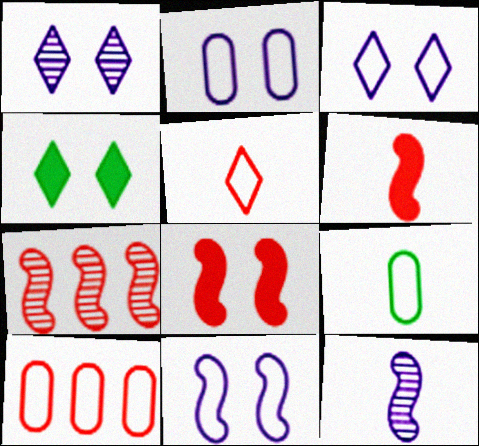[[2, 3, 11], 
[2, 9, 10], 
[4, 10, 12]]